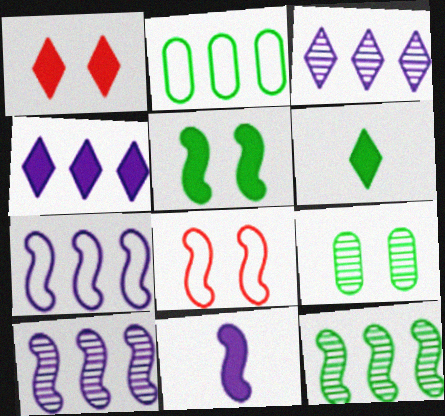[[1, 4, 6], 
[8, 11, 12]]